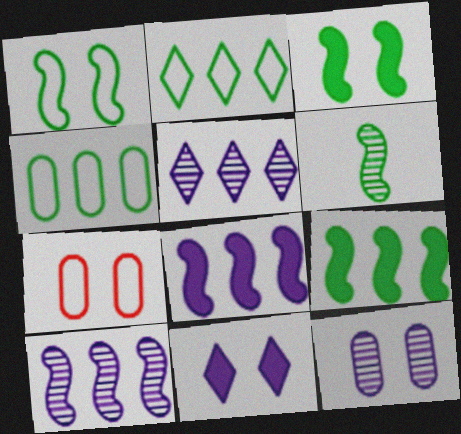[[1, 6, 9]]